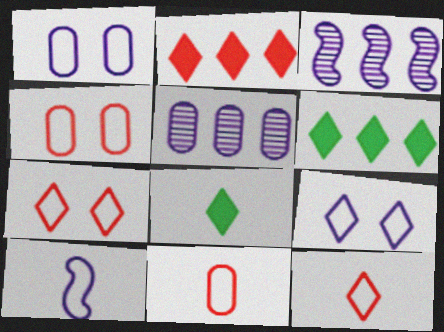[[3, 4, 8]]